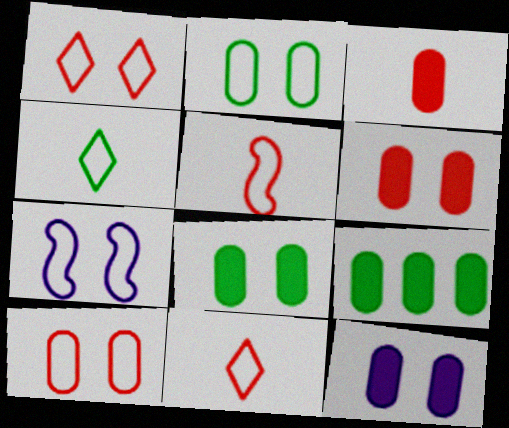[[1, 2, 7], 
[3, 9, 12], 
[6, 8, 12]]